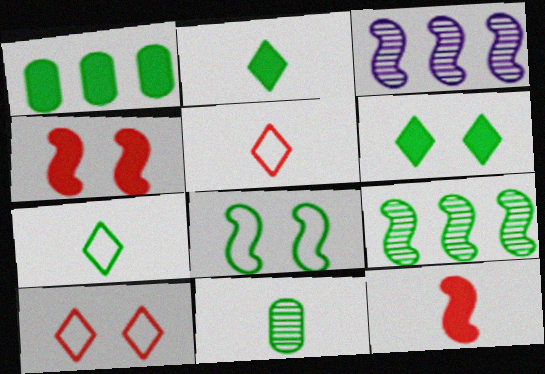[[3, 8, 12]]